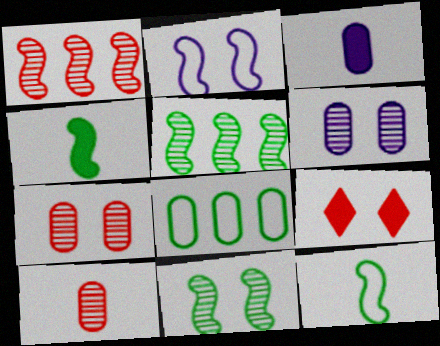[[1, 2, 4], 
[3, 7, 8]]